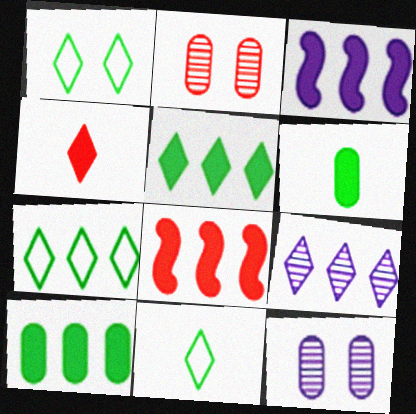[[1, 4, 9], 
[1, 7, 11], 
[2, 3, 11], 
[8, 11, 12]]